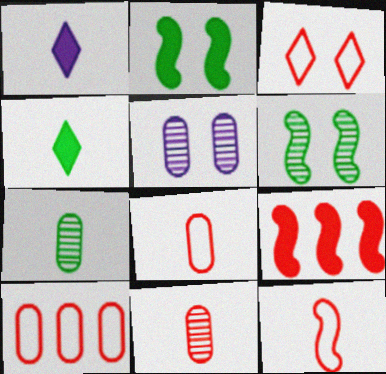[[1, 6, 10], 
[1, 7, 12], 
[2, 3, 5], 
[3, 9, 11], 
[3, 10, 12]]